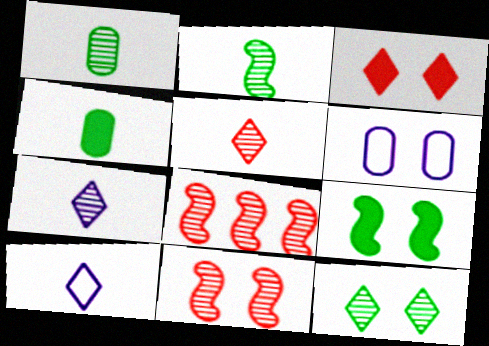[]